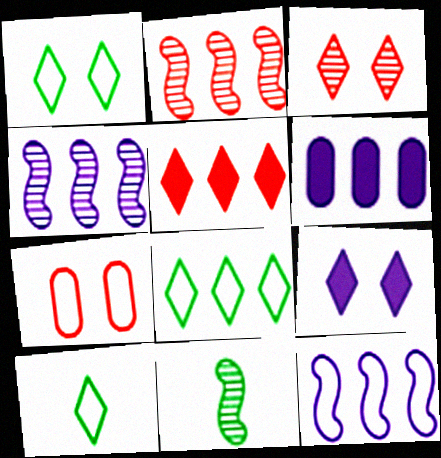[[1, 3, 9], 
[1, 8, 10], 
[2, 6, 8], 
[7, 10, 12]]